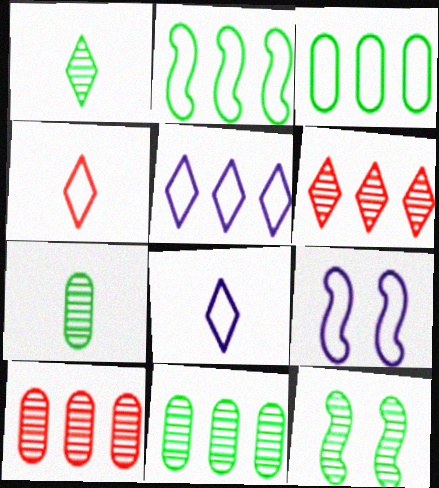[[1, 11, 12], 
[3, 4, 9]]